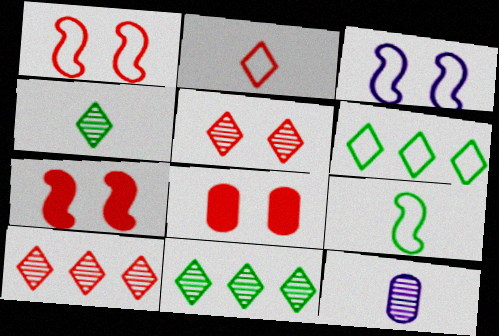[[1, 5, 8], 
[6, 7, 12]]